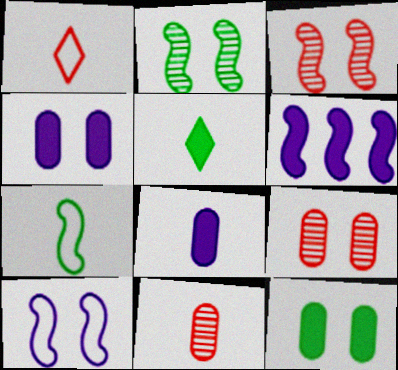[[3, 6, 7]]